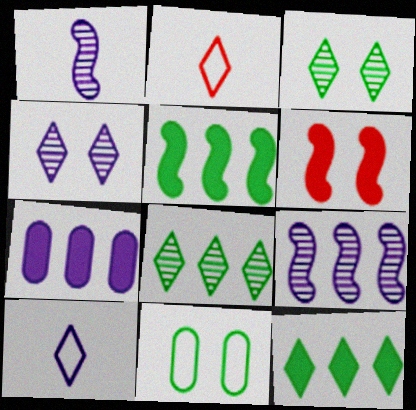[[2, 4, 12], 
[4, 6, 11]]